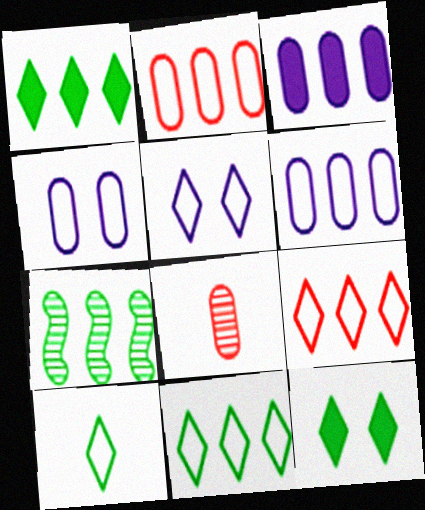[[3, 7, 9], 
[5, 9, 10]]